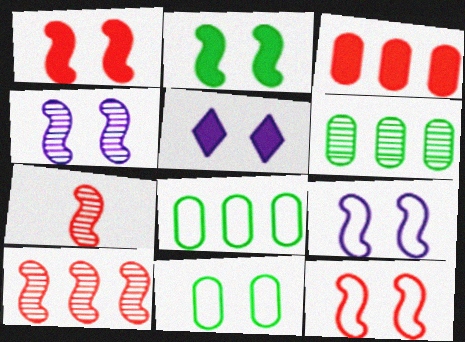[[2, 4, 12], 
[5, 7, 8]]